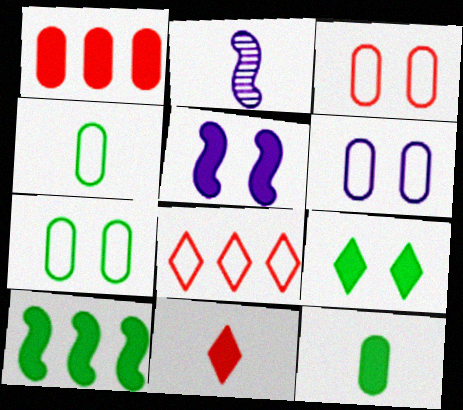[[2, 4, 11], 
[3, 6, 7], 
[9, 10, 12]]